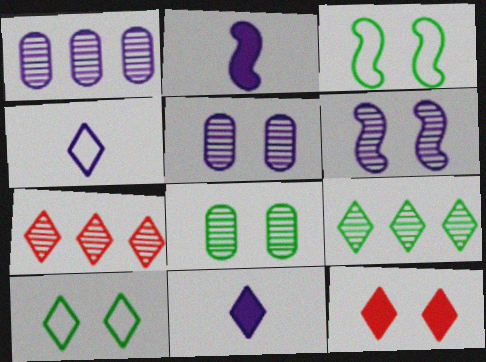[[3, 5, 12], 
[4, 9, 12], 
[7, 10, 11]]